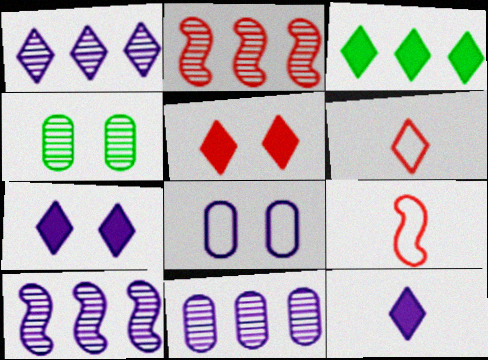[[1, 10, 11], 
[3, 5, 12], 
[8, 10, 12]]